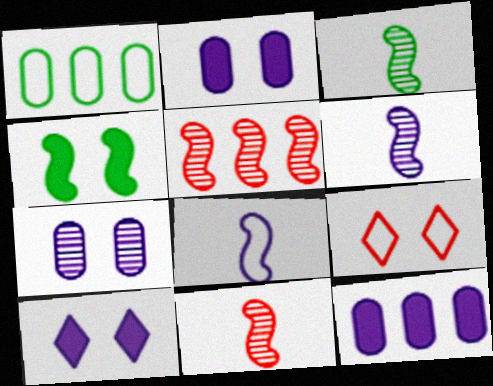[[1, 8, 9], 
[1, 10, 11], 
[3, 6, 11], 
[3, 9, 12], 
[4, 5, 8], 
[4, 7, 9]]